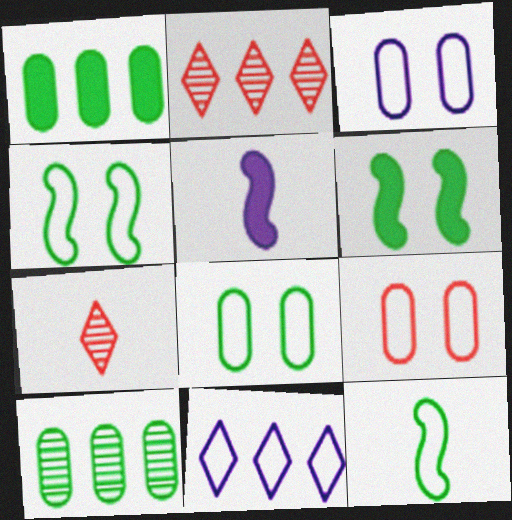[[2, 5, 8], 
[3, 8, 9], 
[9, 11, 12]]